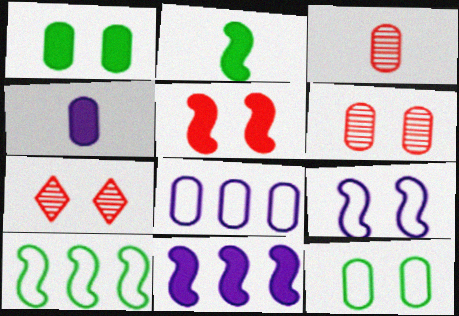[[1, 3, 8], 
[1, 7, 9], 
[2, 5, 11], 
[2, 7, 8], 
[4, 7, 10]]